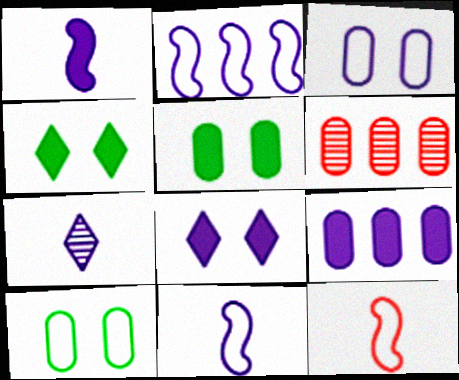[[1, 8, 9], 
[4, 6, 11]]